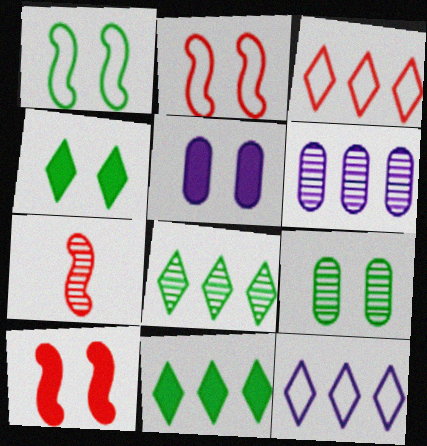[[1, 4, 9], 
[4, 5, 10]]